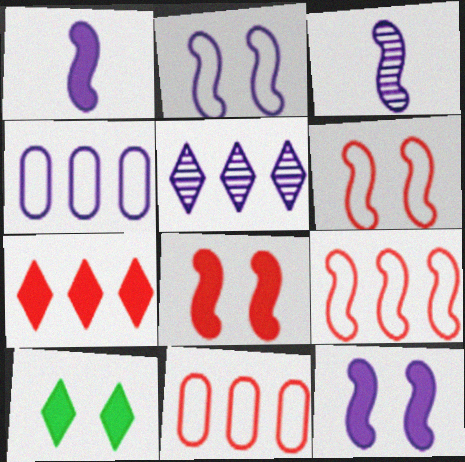[[3, 10, 11]]